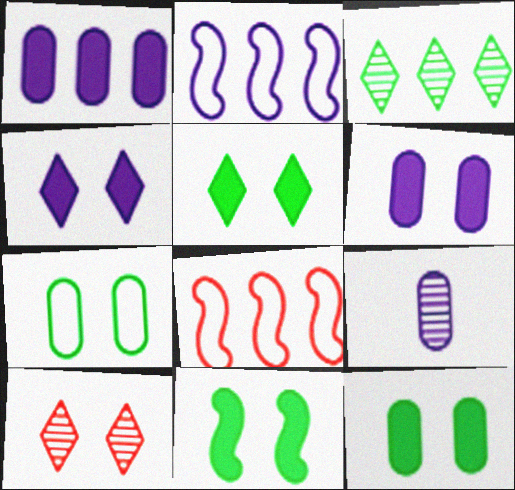[[1, 3, 8], 
[2, 4, 9], 
[5, 8, 9], 
[5, 11, 12]]